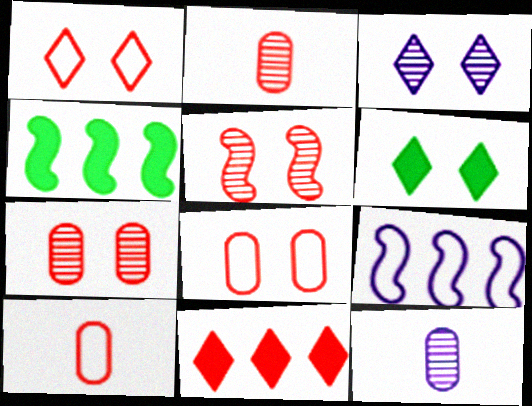[[1, 3, 6], 
[1, 4, 12], 
[2, 6, 9], 
[3, 4, 10], 
[5, 10, 11]]